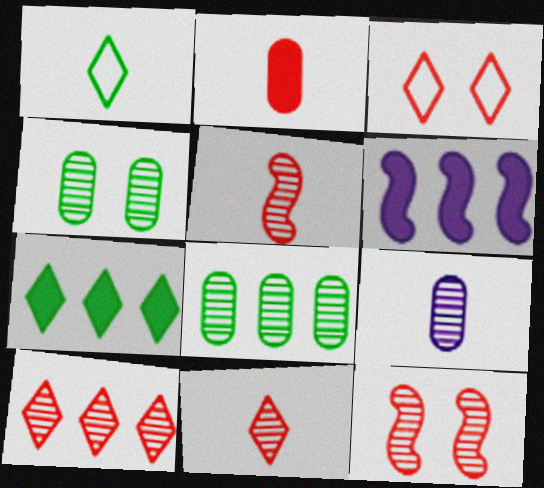[]